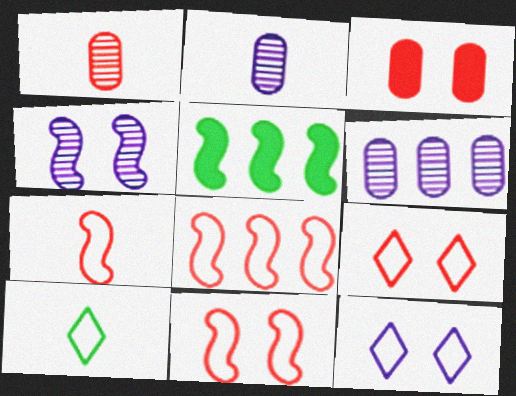[[1, 5, 12], 
[2, 5, 9], 
[4, 5, 7], 
[7, 8, 11]]